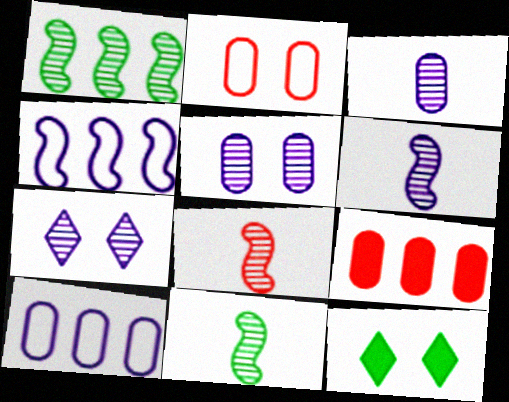[[6, 8, 11], 
[8, 10, 12]]